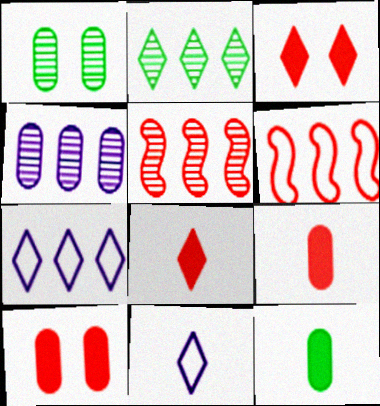[[2, 3, 11], 
[2, 4, 5]]